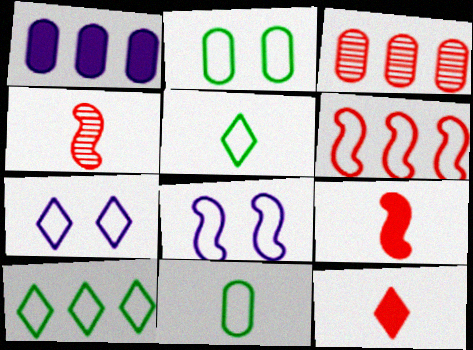[[6, 7, 11]]